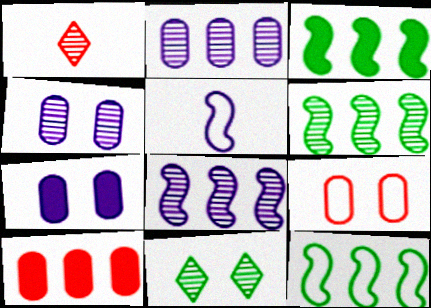[[1, 4, 6], 
[1, 7, 12], 
[3, 6, 12], 
[5, 10, 11]]